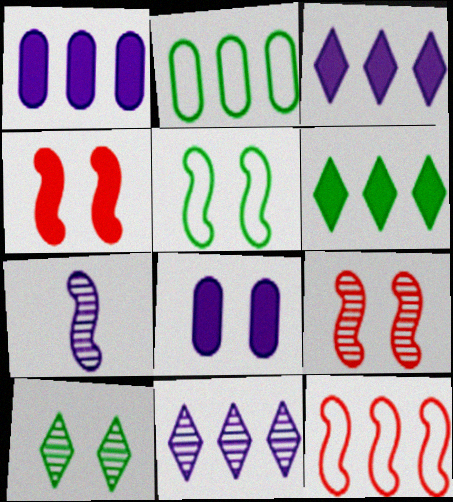[]